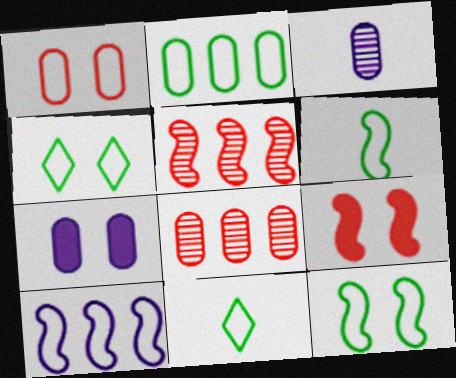[[1, 10, 11], 
[2, 4, 6], 
[2, 11, 12], 
[5, 7, 11]]